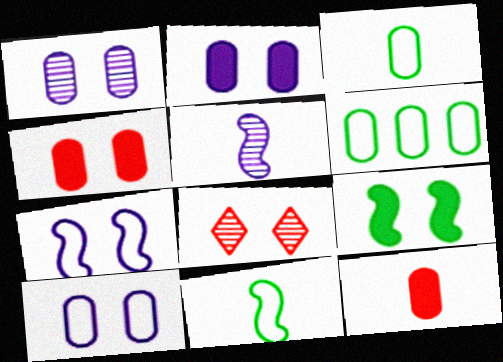[[1, 2, 10], 
[1, 6, 12], 
[8, 9, 10]]